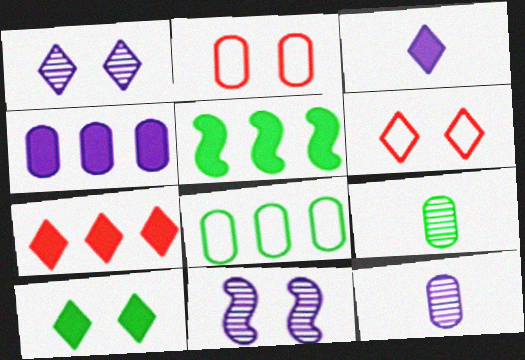[[1, 6, 10], 
[2, 4, 9], 
[2, 10, 11], 
[3, 7, 10], 
[4, 5, 7], 
[5, 6, 12]]